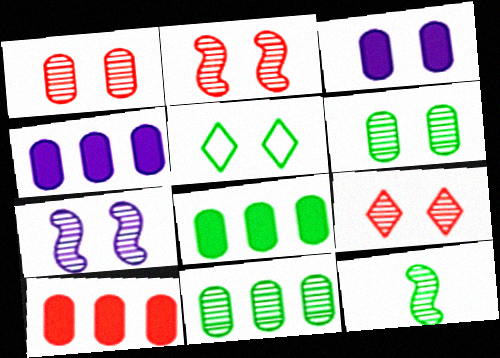[[1, 2, 9], 
[2, 3, 5], 
[4, 8, 10], 
[5, 8, 12], 
[6, 7, 9]]